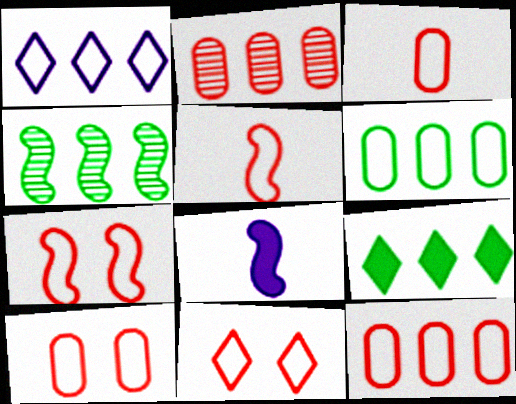[[3, 10, 12], 
[4, 6, 9], 
[4, 7, 8], 
[5, 11, 12], 
[7, 10, 11]]